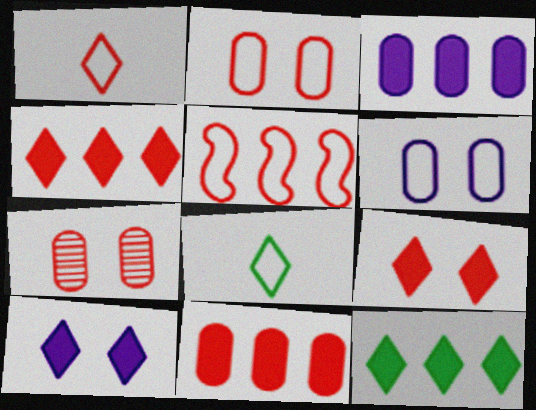[[1, 2, 5], 
[5, 6, 8]]